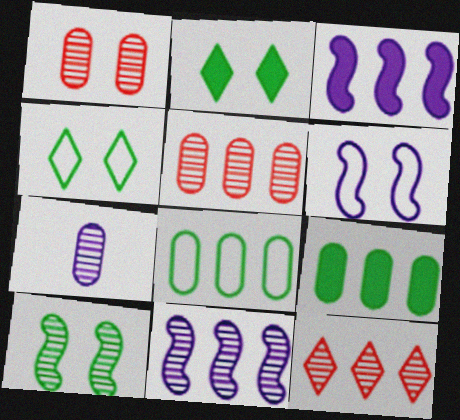[[1, 2, 6], 
[3, 8, 12], 
[7, 10, 12]]